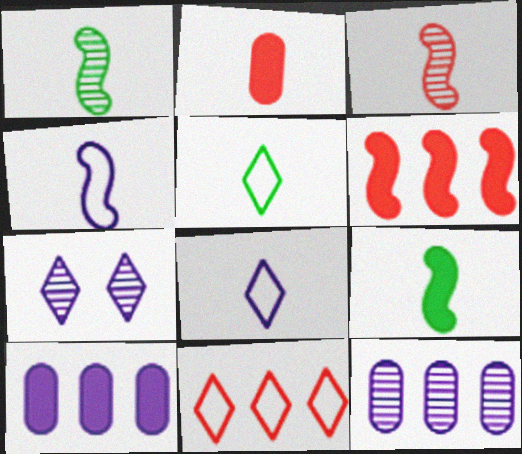[[1, 2, 8], 
[3, 4, 9], 
[4, 7, 10]]